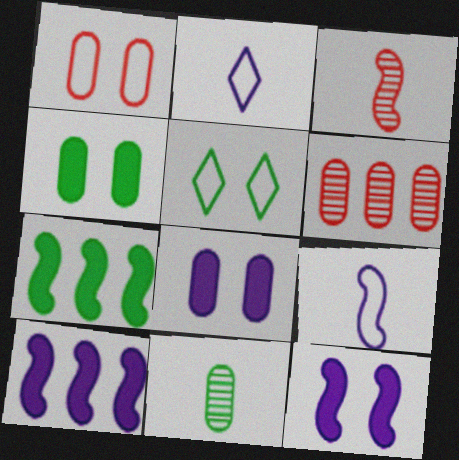[[5, 7, 11]]